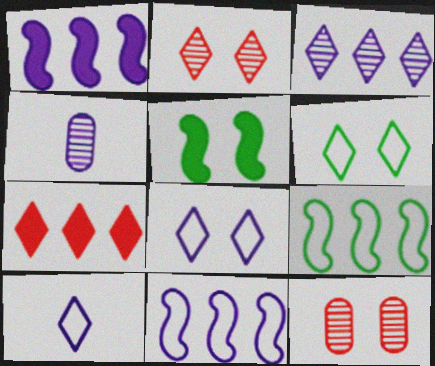[[1, 4, 8], 
[5, 8, 12]]